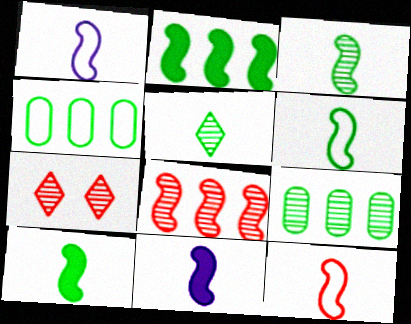[[1, 6, 12], 
[3, 6, 10], 
[3, 11, 12], 
[4, 7, 11]]